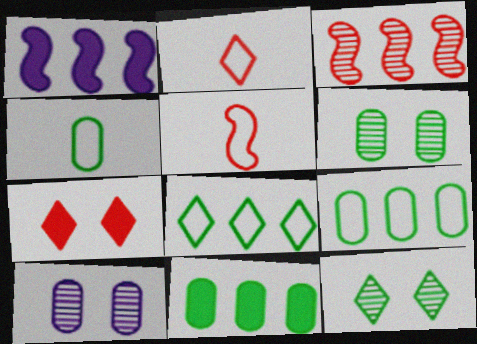[[1, 2, 6], 
[4, 6, 11]]